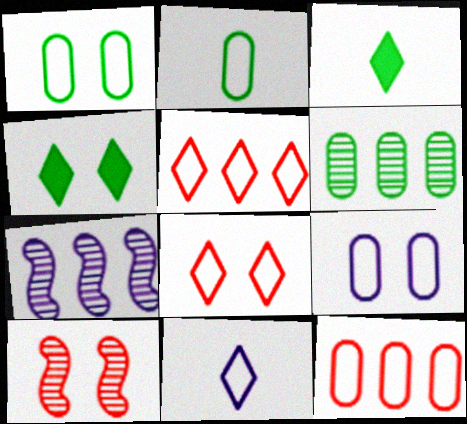[[2, 9, 12], 
[4, 9, 10]]